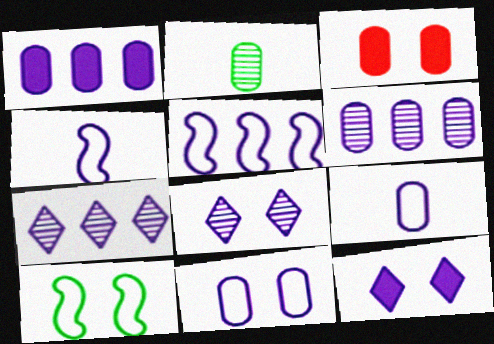[[1, 4, 8], 
[1, 5, 7], 
[3, 8, 10], 
[4, 6, 12]]